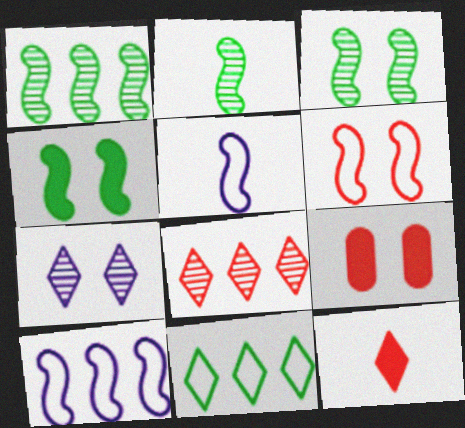[[1, 2, 3], 
[7, 11, 12]]